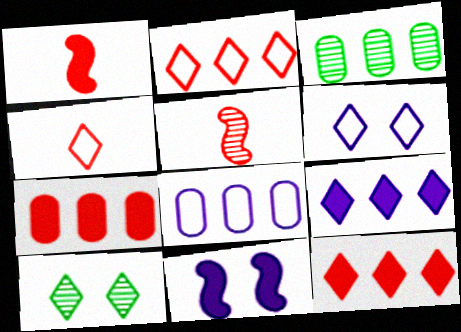[[1, 3, 6], 
[1, 8, 10], 
[3, 4, 11], 
[3, 7, 8], 
[4, 9, 10]]